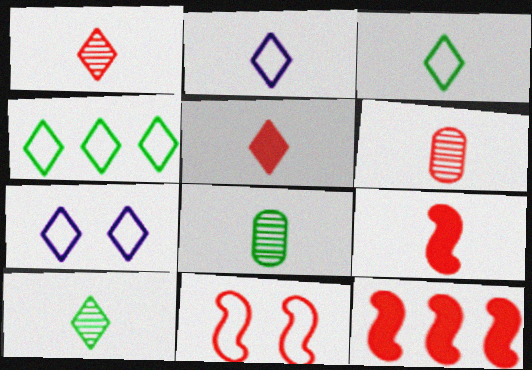[[2, 5, 10], 
[2, 8, 9], 
[7, 8, 12]]